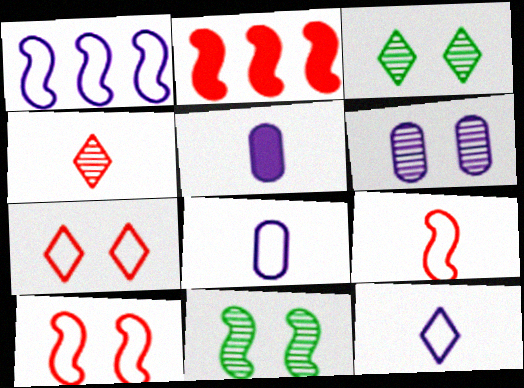[[2, 3, 8]]